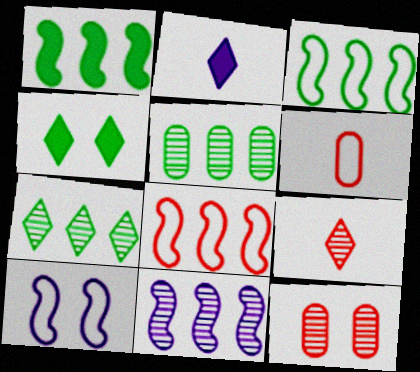[[1, 8, 11], 
[2, 3, 12], 
[4, 6, 11], 
[4, 10, 12]]